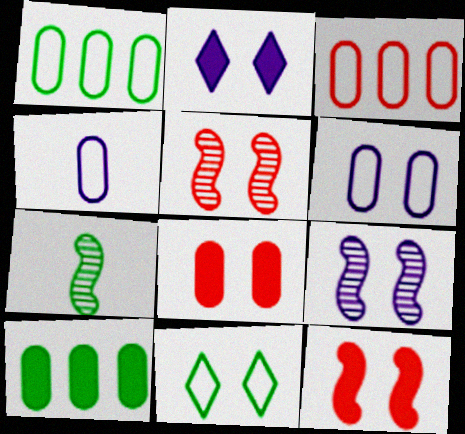[[2, 3, 7], 
[2, 6, 9], 
[7, 10, 11], 
[8, 9, 11]]